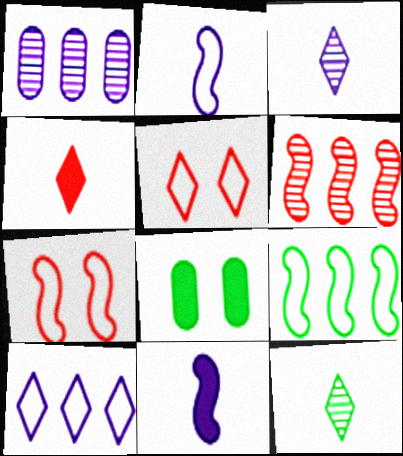[[2, 7, 9], 
[8, 9, 12]]